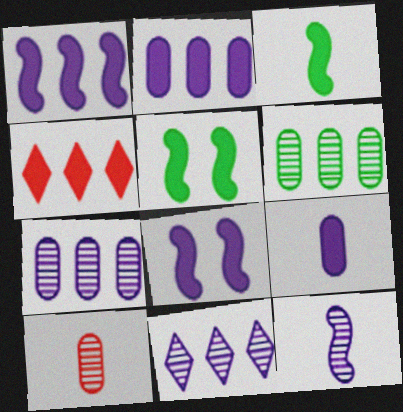[[4, 5, 9]]